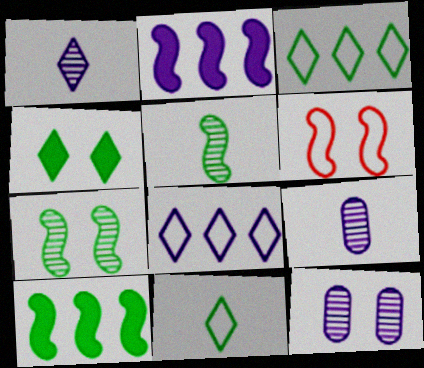[[2, 5, 6], 
[4, 6, 12]]